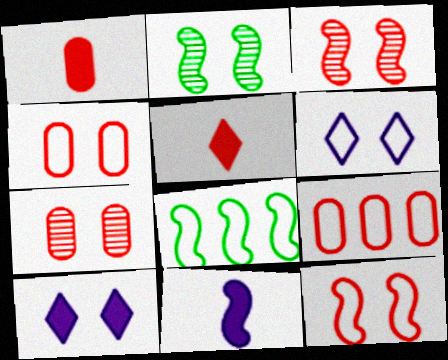[[1, 7, 9], 
[2, 4, 10], 
[3, 5, 9], 
[3, 8, 11]]